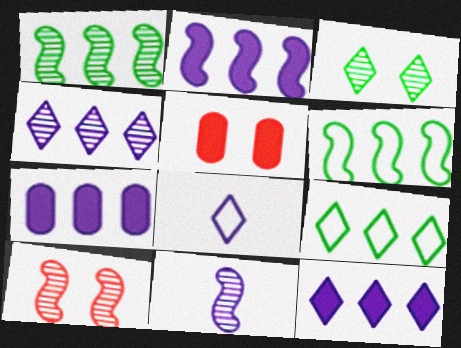[[1, 5, 8], 
[1, 10, 11], 
[2, 7, 12], 
[5, 9, 11]]